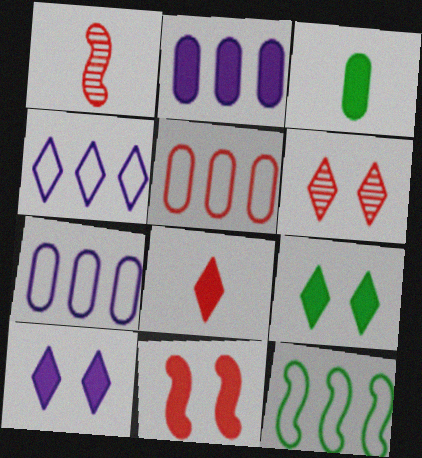[[1, 7, 9], 
[4, 5, 12]]